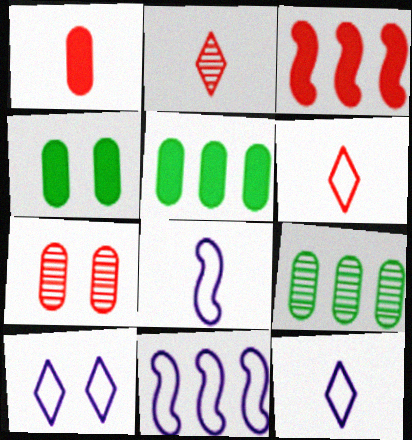[[2, 4, 11], 
[3, 6, 7]]